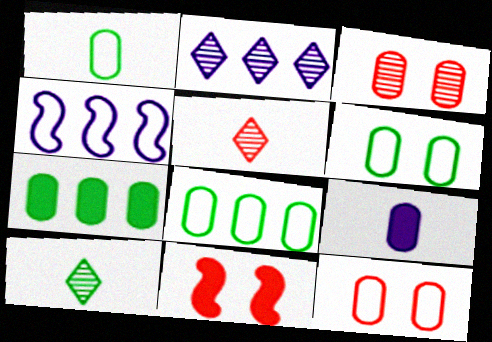[[1, 2, 11], 
[1, 6, 8], 
[3, 8, 9]]